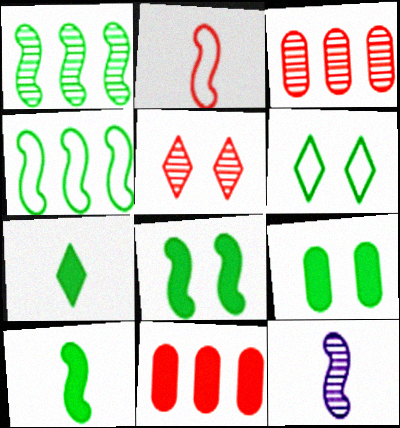[[2, 5, 11], 
[2, 10, 12], 
[6, 11, 12]]